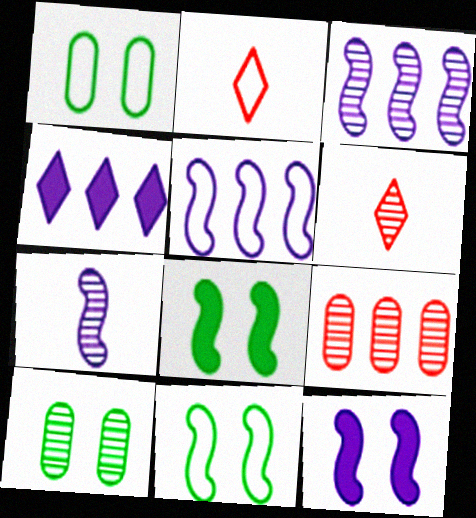[[1, 2, 5], 
[3, 6, 10], 
[5, 7, 12]]